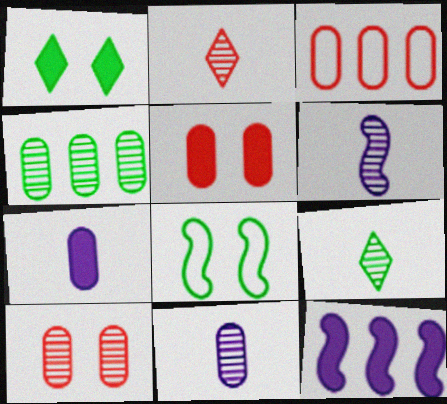[[1, 3, 6], 
[4, 10, 11]]